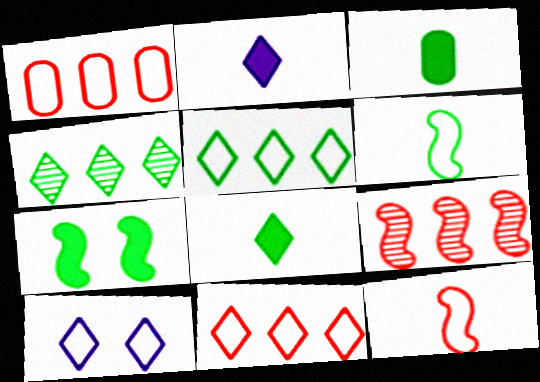[[1, 6, 10], 
[3, 9, 10]]